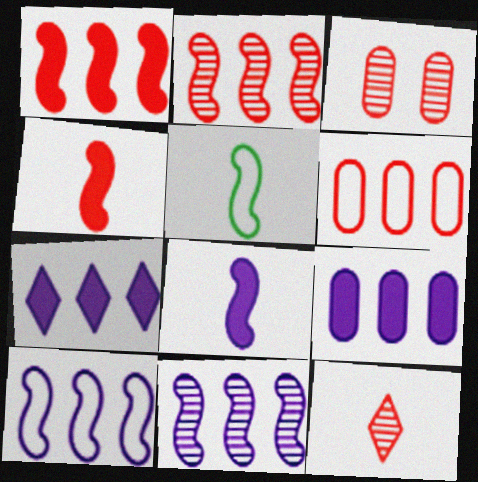[[2, 3, 12], 
[3, 5, 7]]